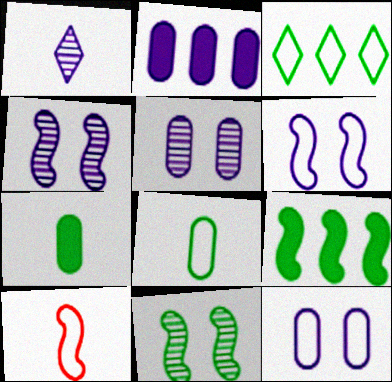[[1, 2, 6], 
[1, 7, 10], 
[3, 7, 11], 
[3, 10, 12], 
[4, 9, 10]]